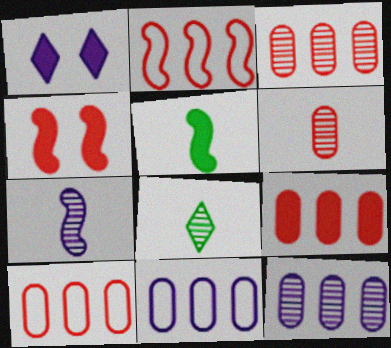[[1, 5, 9], 
[1, 7, 11], 
[3, 9, 10], 
[4, 8, 11], 
[6, 7, 8]]